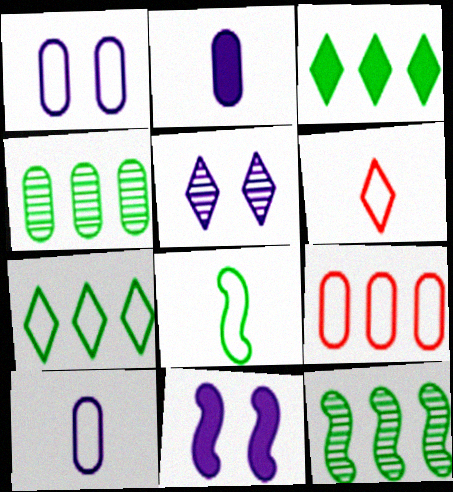[[1, 5, 11], 
[3, 5, 6], 
[4, 6, 11], 
[6, 8, 10]]